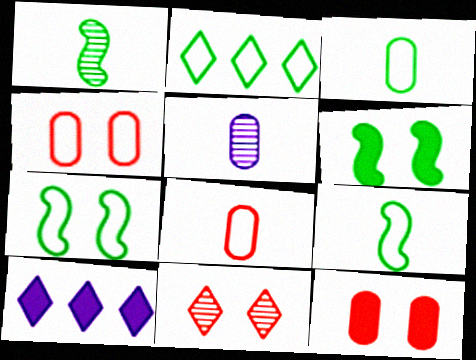[[1, 4, 10], 
[2, 3, 7]]